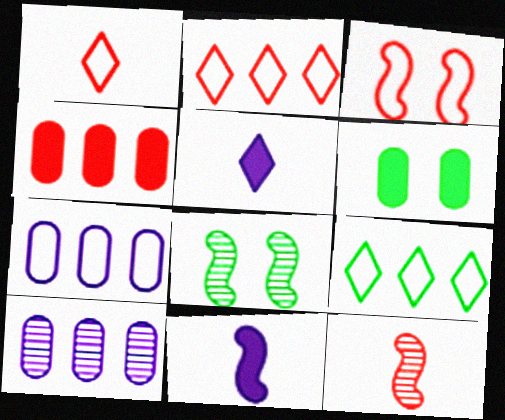[]